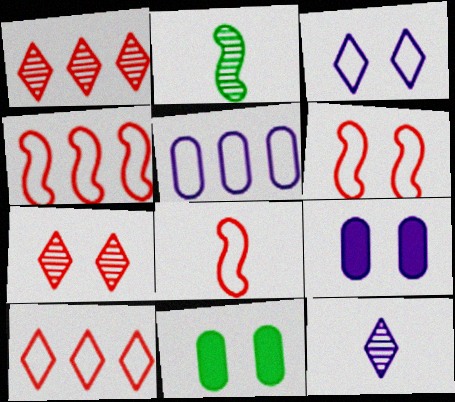[[2, 9, 10], 
[4, 6, 8], 
[4, 11, 12]]